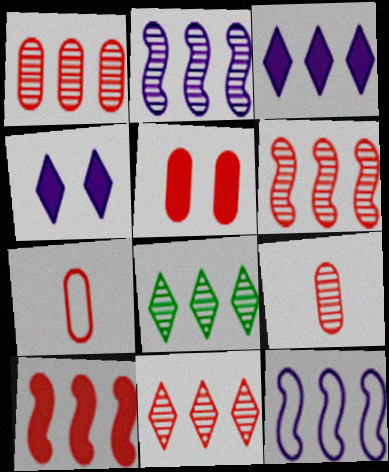[[1, 2, 8], 
[1, 5, 7], 
[1, 6, 11]]